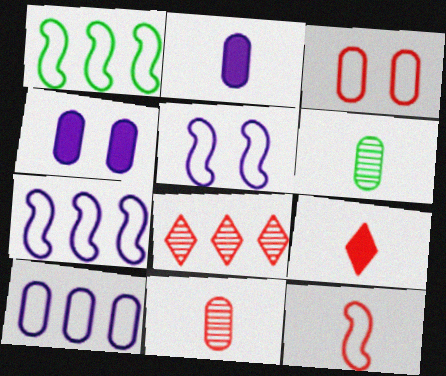[[1, 5, 12], 
[9, 11, 12]]